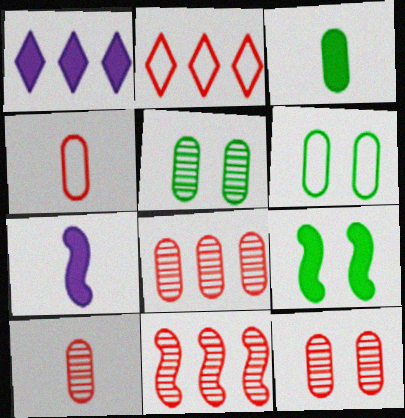[[2, 5, 7], 
[8, 10, 12]]